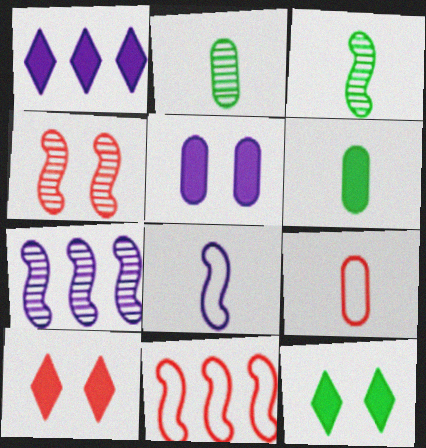[[3, 4, 7], 
[7, 9, 12]]